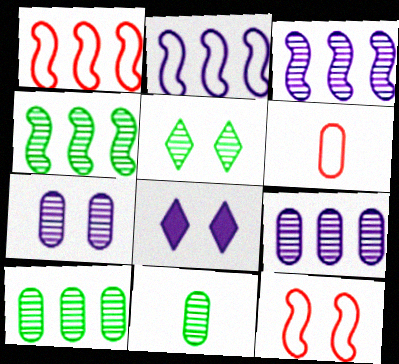[[1, 8, 11], 
[4, 5, 11], 
[4, 6, 8]]